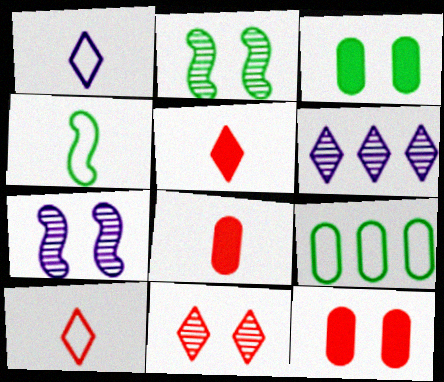[[4, 6, 12], 
[5, 7, 9]]